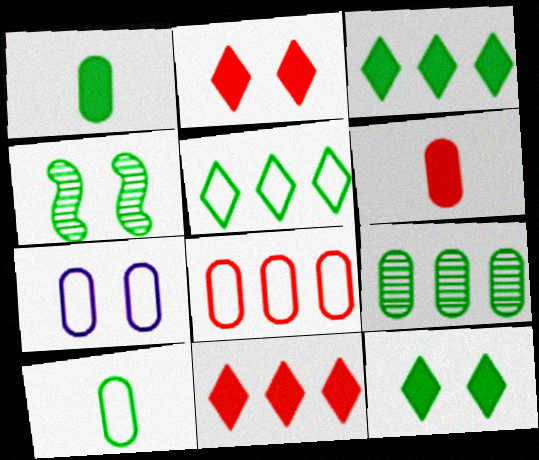[[1, 4, 5], 
[2, 4, 7], 
[3, 4, 10], 
[6, 7, 9], 
[7, 8, 10]]